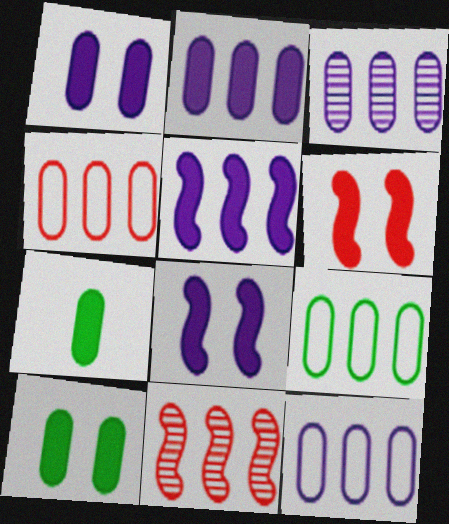[[2, 3, 12], 
[4, 9, 12]]